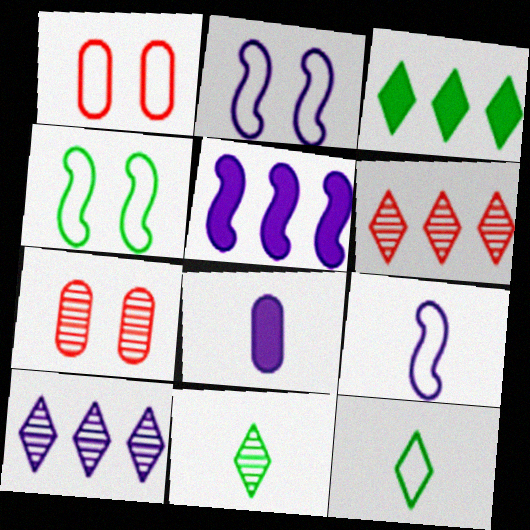[[1, 5, 11], 
[2, 8, 10], 
[3, 7, 9], 
[4, 6, 8], 
[5, 7, 12]]